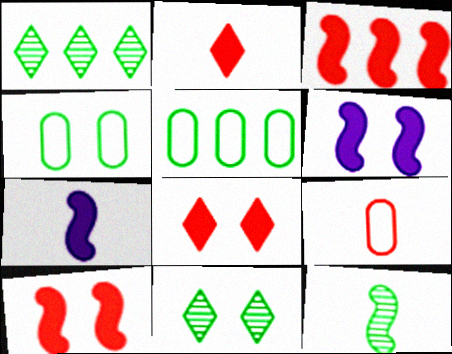[[1, 6, 9]]